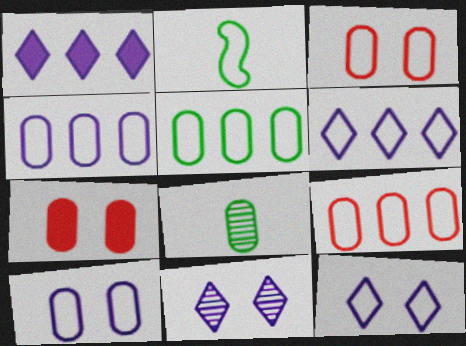[[2, 3, 6], 
[2, 9, 12], 
[4, 5, 9], 
[4, 7, 8]]